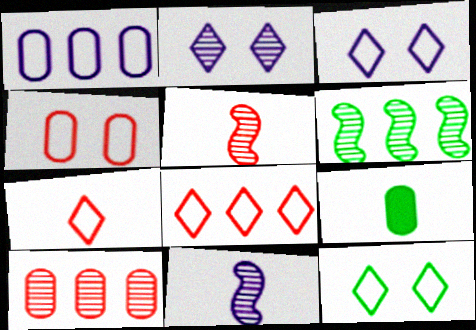[[6, 9, 12], 
[7, 9, 11]]